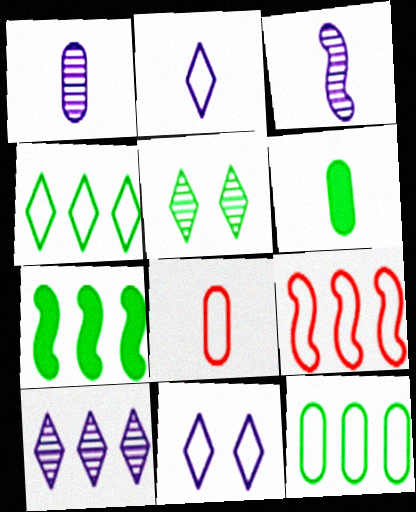[[1, 6, 8]]